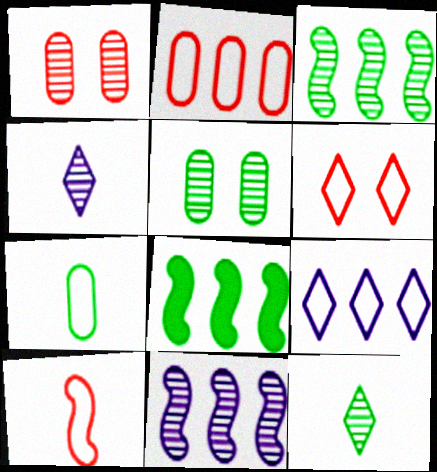[[1, 3, 4], 
[1, 11, 12], 
[2, 6, 10], 
[3, 5, 12]]